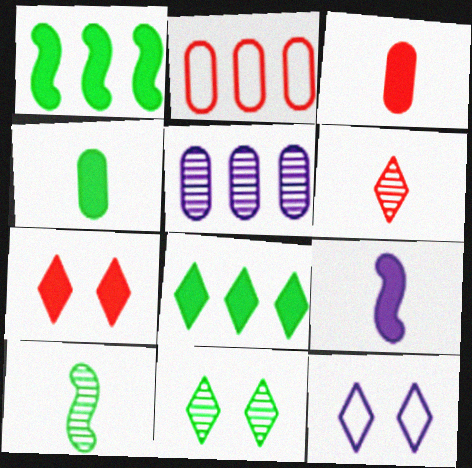[[2, 9, 11], 
[5, 9, 12], 
[6, 8, 12], 
[7, 11, 12]]